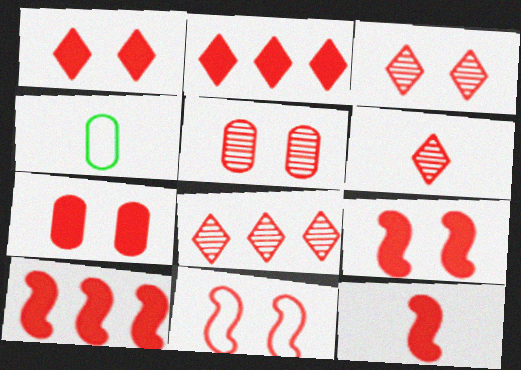[[1, 5, 11], 
[1, 7, 9], 
[2, 7, 12], 
[3, 6, 8], 
[3, 7, 11], 
[9, 10, 12]]